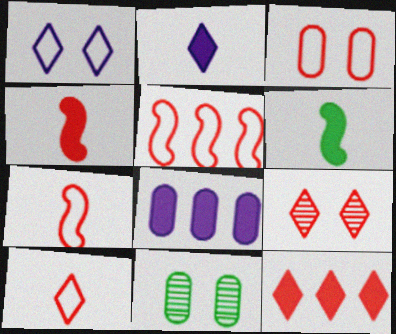[[2, 5, 11], 
[3, 5, 10], 
[9, 10, 12]]